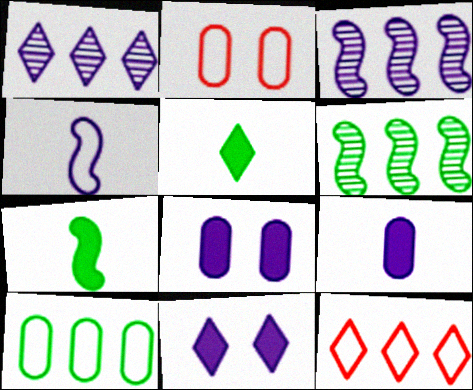[[1, 2, 7], 
[1, 4, 8], 
[2, 3, 5]]